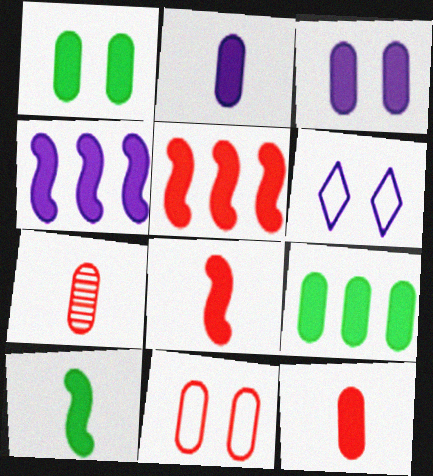[[3, 9, 12]]